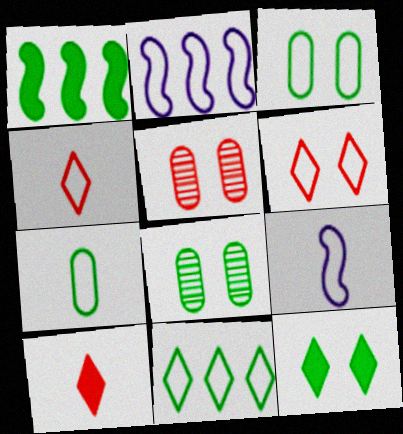[[2, 3, 4], 
[2, 6, 7], 
[2, 8, 10], 
[4, 7, 9]]